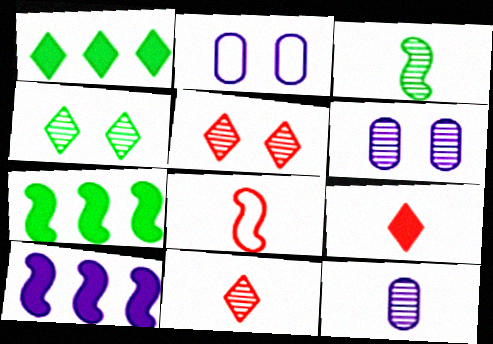[[1, 6, 8], 
[2, 7, 11], 
[3, 11, 12]]